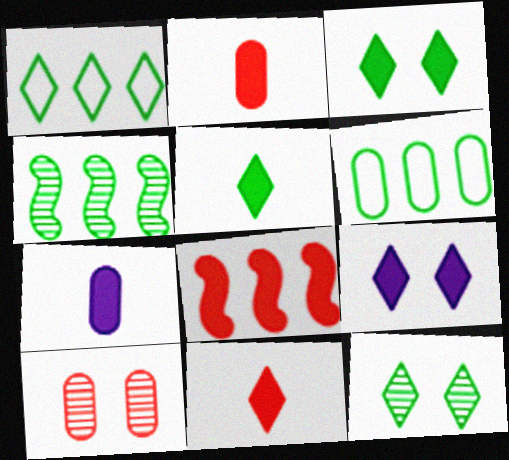[[1, 5, 12], 
[3, 7, 8], 
[6, 7, 10]]